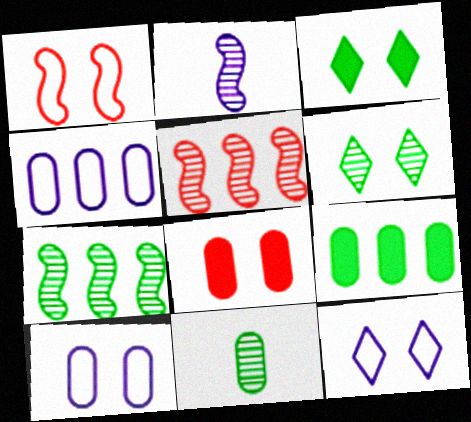[[4, 8, 11], 
[6, 7, 11]]